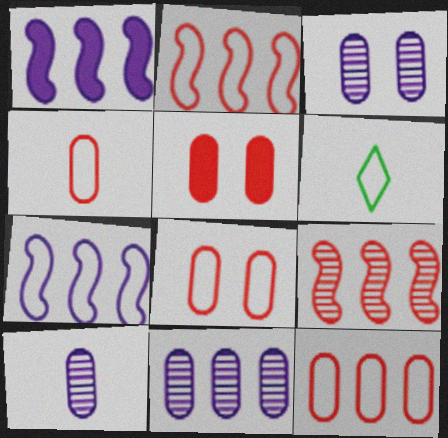[[3, 10, 11], 
[4, 8, 12], 
[6, 7, 8]]